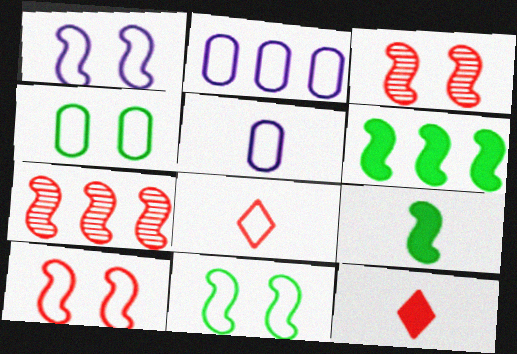[[1, 7, 9], 
[1, 10, 11], 
[2, 8, 11]]